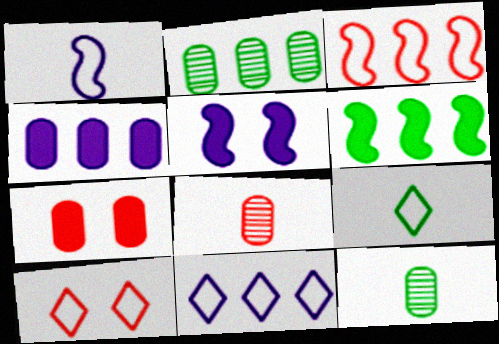[[9, 10, 11]]